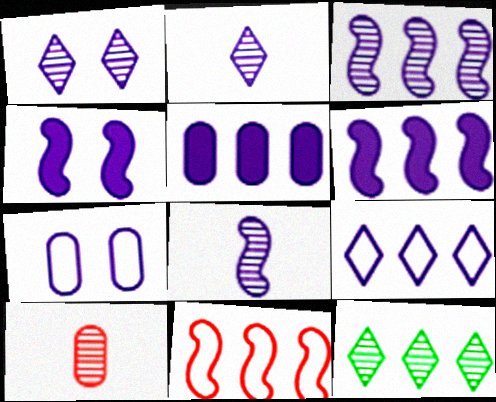[[1, 4, 7], 
[2, 6, 7], 
[3, 5, 9], 
[5, 11, 12]]